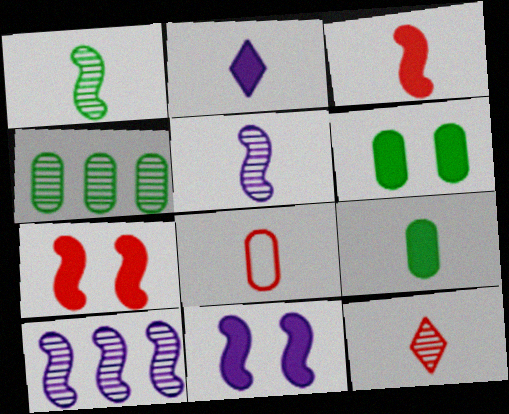[[1, 2, 8], 
[2, 3, 9], 
[3, 8, 12]]